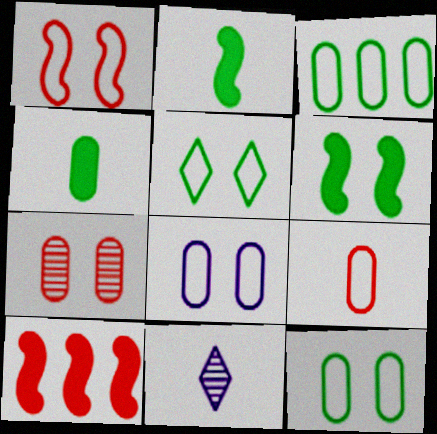[[1, 5, 8], 
[2, 9, 11], 
[3, 8, 9], 
[10, 11, 12]]